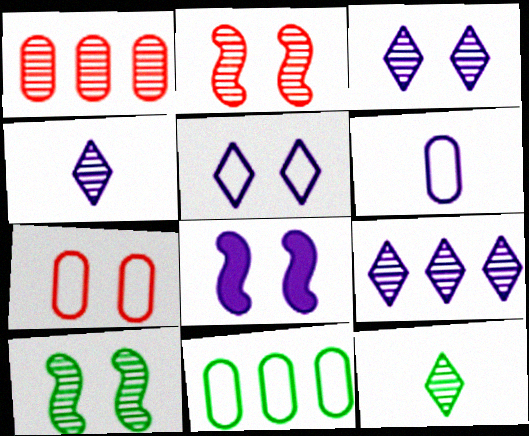[[1, 4, 10], 
[3, 4, 9], 
[6, 7, 11], 
[6, 8, 9]]